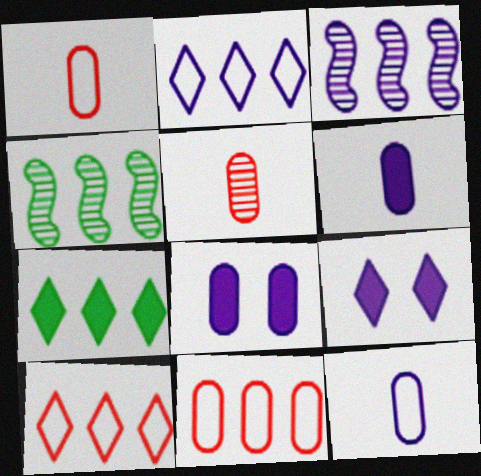[[1, 4, 9], 
[3, 7, 11], 
[3, 9, 12]]